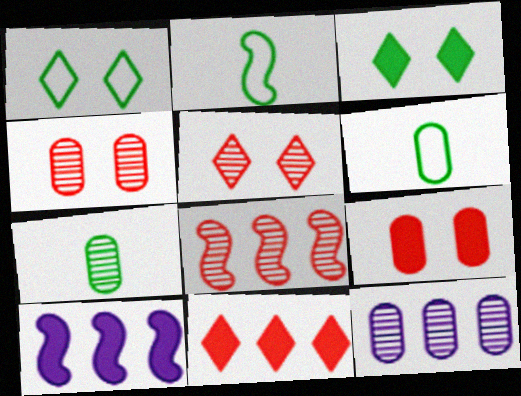[[4, 7, 12], 
[5, 6, 10], 
[6, 9, 12]]